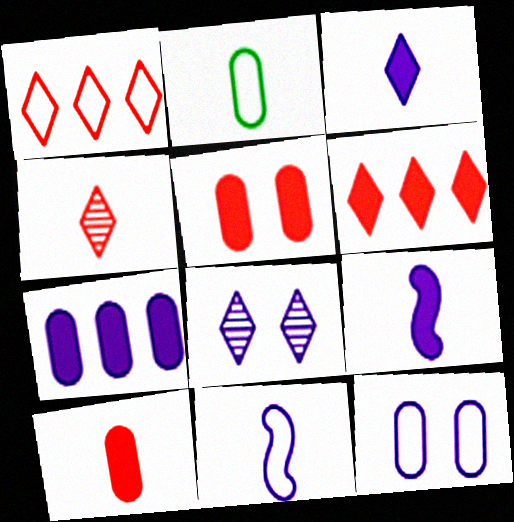[[2, 4, 9], 
[7, 8, 11]]